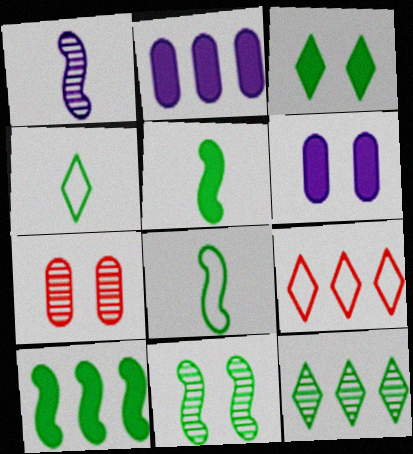[[1, 7, 12], 
[3, 4, 12], 
[8, 10, 11]]